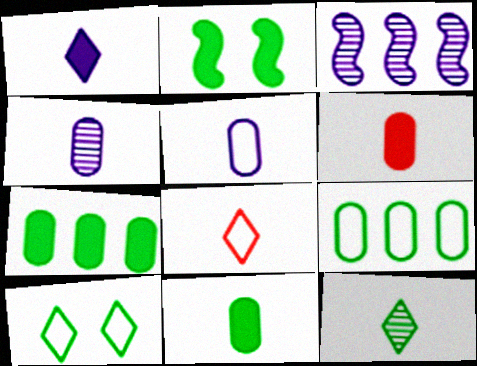[[1, 8, 12], 
[2, 9, 12], 
[3, 6, 10]]